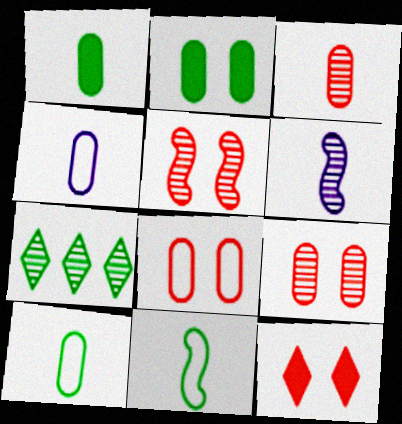[[1, 3, 4], 
[2, 7, 11], 
[5, 8, 12], 
[6, 7, 9]]